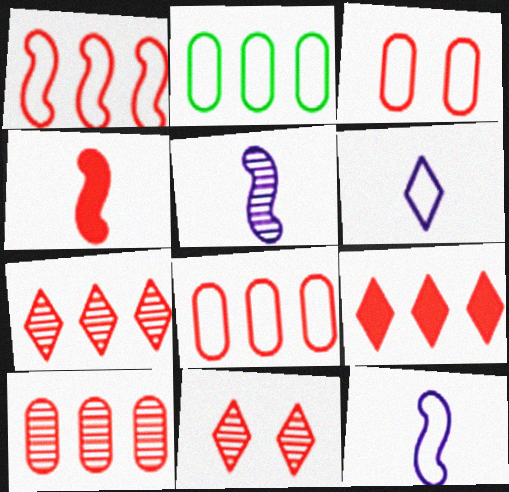[[1, 9, 10], 
[3, 4, 7], 
[4, 8, 11]]